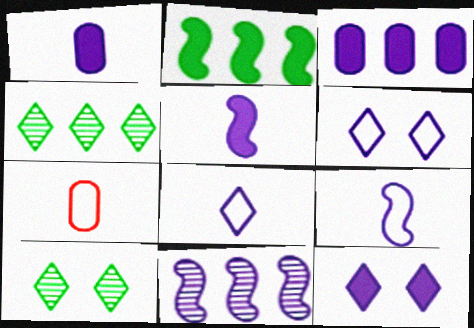[[1, 6, 11], 
[3, 5, 12]]